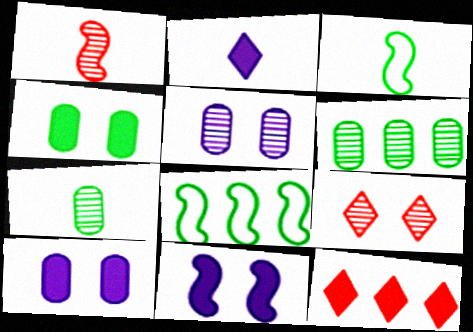[[1, 8, 11], 
[3, 5, 12]]